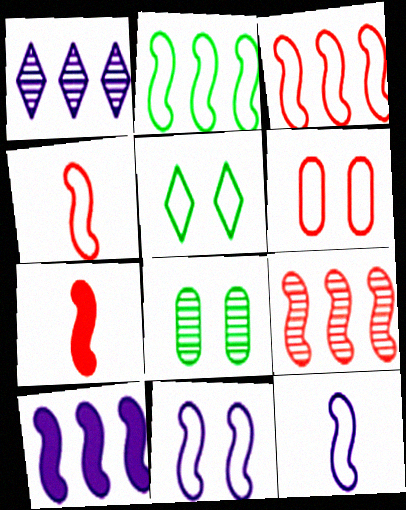[[2, 4, 11], 
[2, 9, 10], 
[5, 6, 11]]